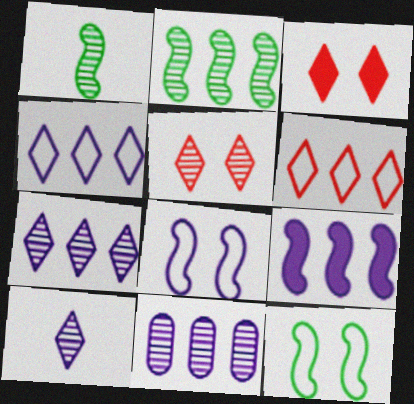[[1, 5, 11], 
[4, 9, 11]]